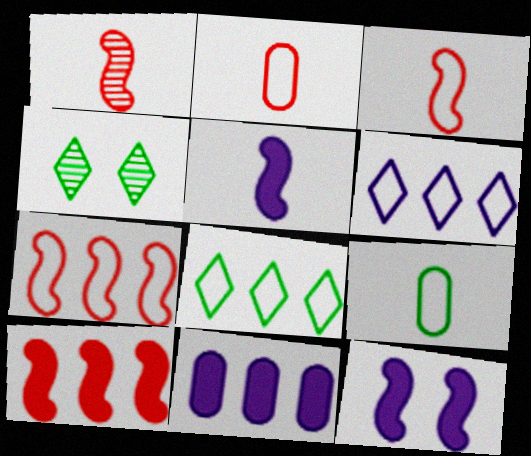[[3, 4, 11]]